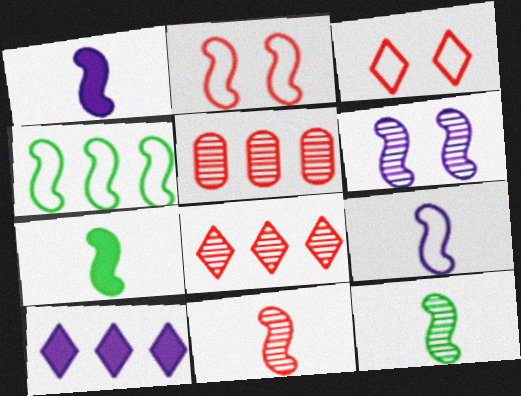[[2, 4, 9], 
[4, 5, 10], 
[7, 9, 11]]